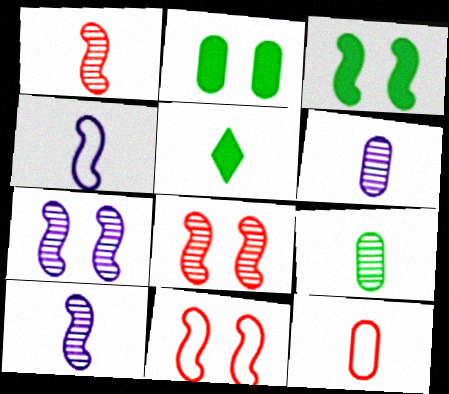[[3, 7, 11], 
[5, 10, 12]]